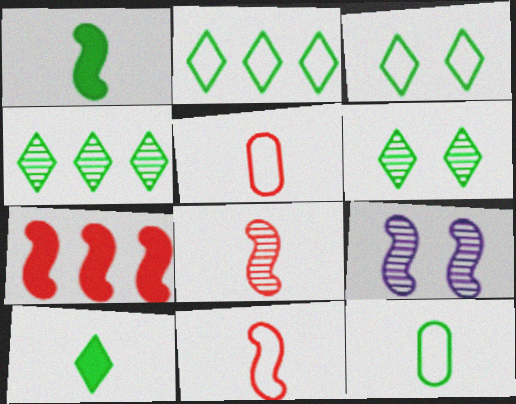[[2, 6, 10], 
[3, 4, 10]]